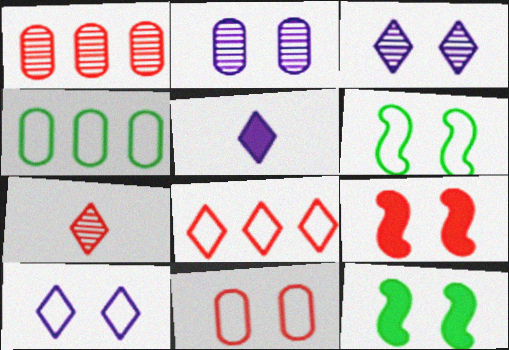[[1, 5, 6], 
[3, 11, 12], 
[6, 10, 11]]